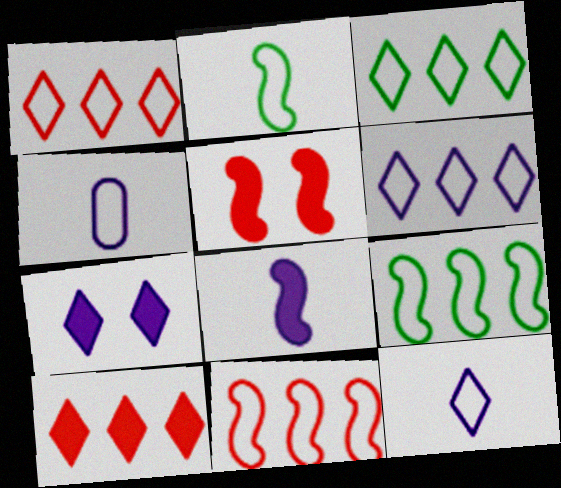[[1, 3, 6]]